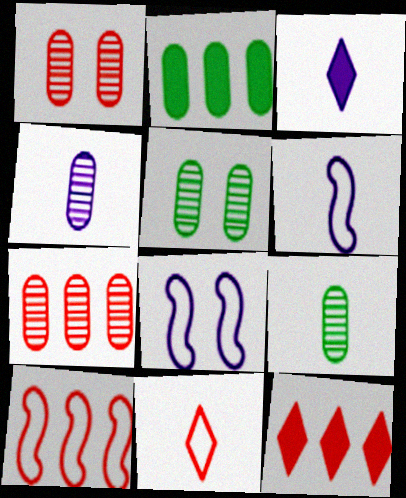[[3, 4, 6], 
[3, 5, 10], 
[4, 5, 7], 
[5, 6, 12], 
[7, 10, 12], 
[8, 9, 12]]